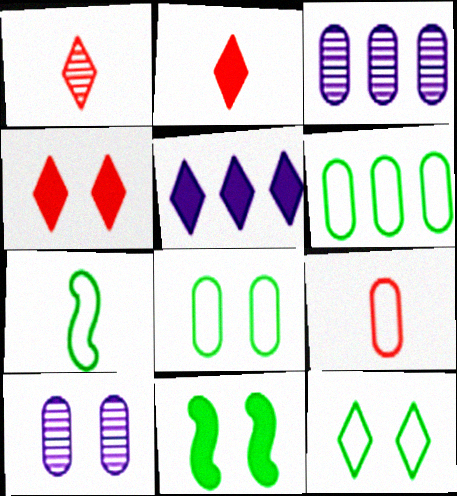[[1, 5, 12], 
[3, 4, 7], 
[6, 7, 12]]